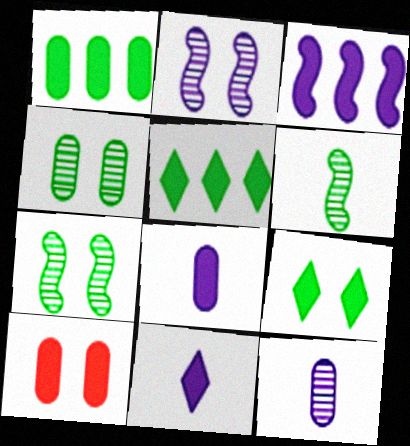[[1, 8, 10]]